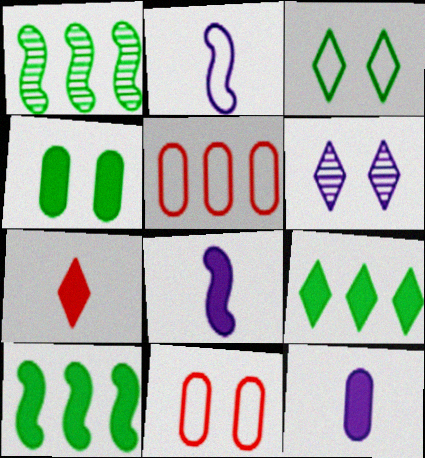[[2, 3, 5]]